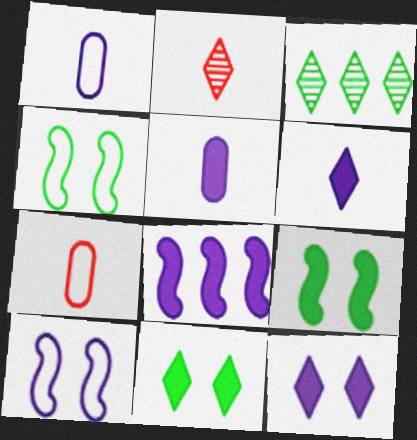[[5, 8, 12]]